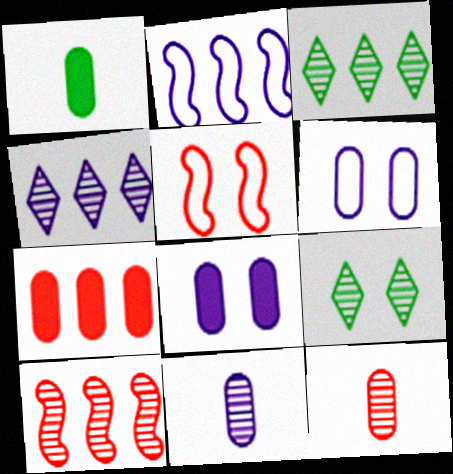[[1, 4, 5], 
[1, 7, 8], 
[2, 3, 7], 
[5, 8, 9], 
[9, 10, 11]]